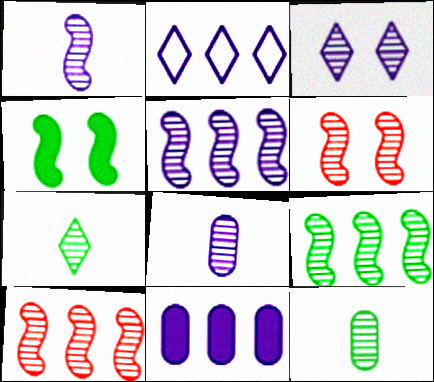[[1, 6, 9], 
[2, 5, 11], 
[3, 5, 8], 
[3, 10, 12], 
[5, 9, 10]]